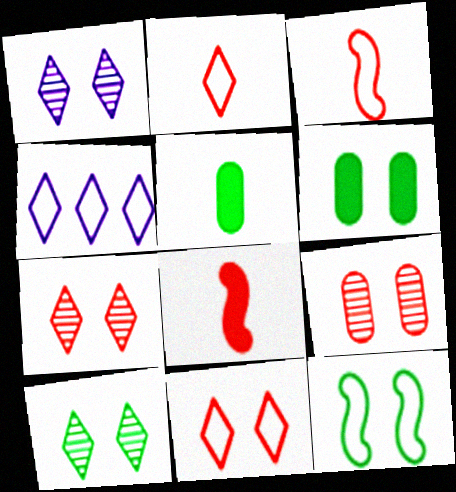[[1, 7, 10], 
[6, 10, 12]]